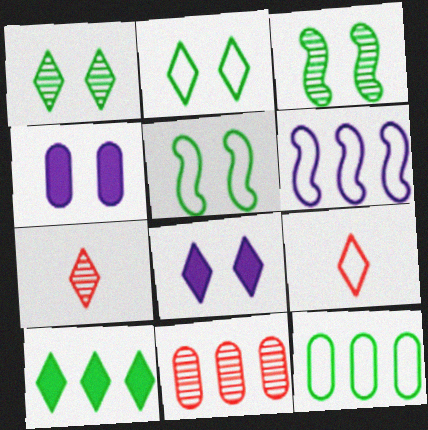[[6, 10, 11]]